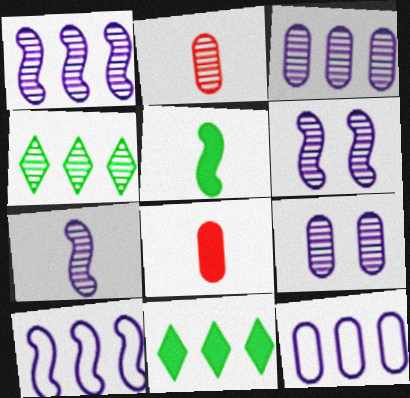[[1, 6, 7], 
[2, 4, 6]]